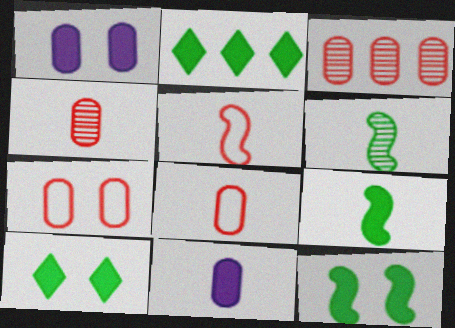[]